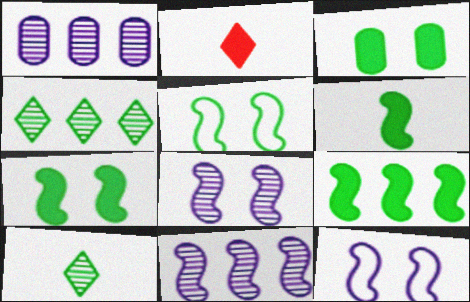[[1, 2, 5], 
[6, 7, 9]]